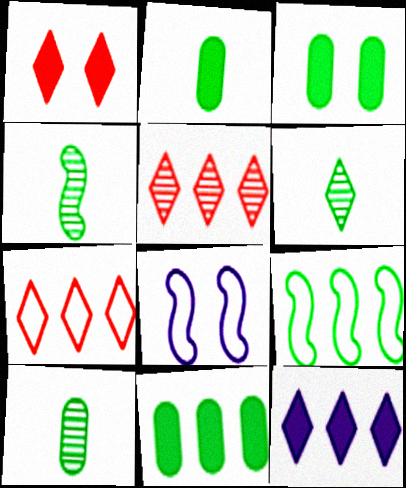[[2, 3, 11], 
[2, 5, 8], 
[3, 6, 9], 
[4, 6, 10]]